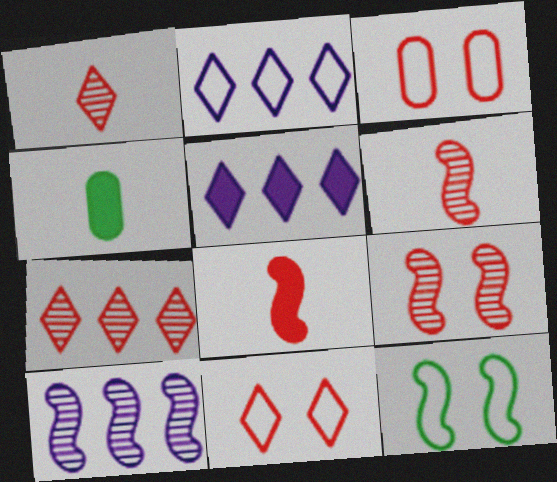[[2, 4, 9], 
[3, 7, 8], 
[4, 10, 11], 
[8, 10, 12]]